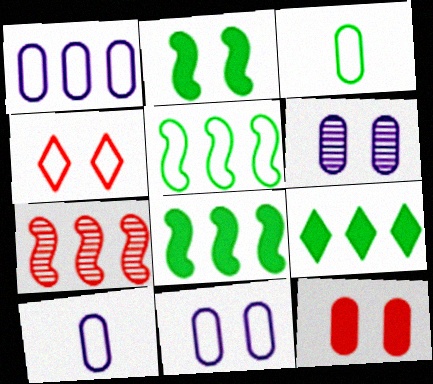[[1, 7, 9], 
[1, 10, 11], 
[2, 4, 6], 
[4, 5, 10]]